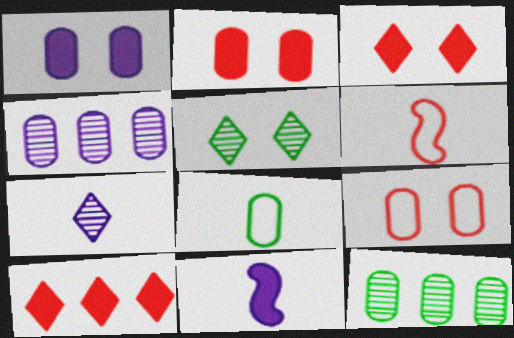[[2, 4, 8]]